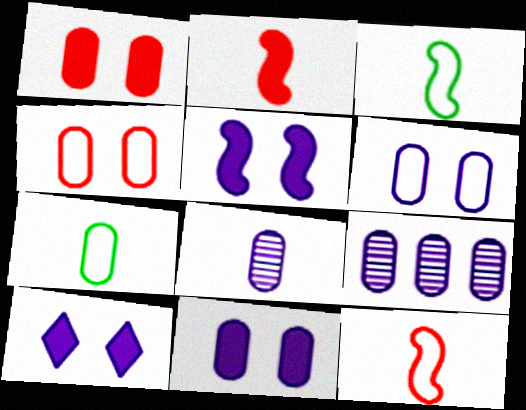[[1, 7, 9], 
[5, 10, 11]]